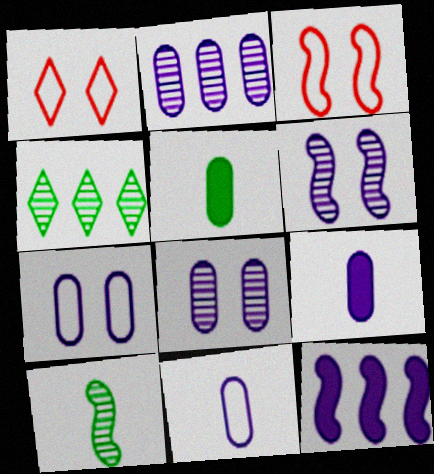[[2, 7, 9], 
[3, 4, 9], 
[3, 10, 12]]